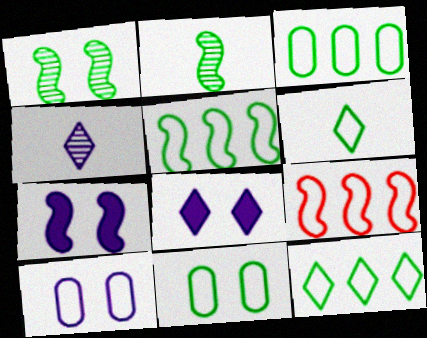[[2, 7, 9], 
[3, 5, 12], 
[5, 6, 11], 
[6, 9, 10]]